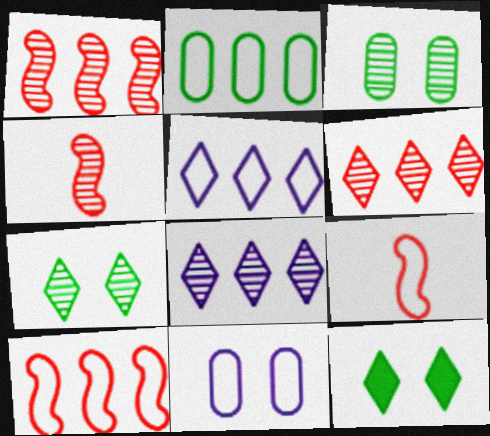[[2, 5, 10], 
[3, 4, 8]]